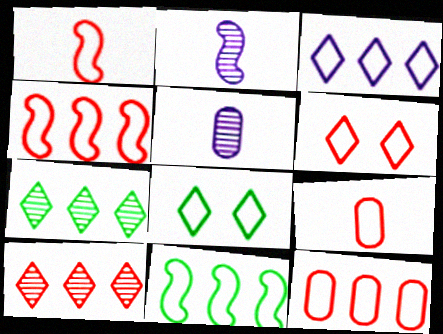[[1, 6, 12], 
[3, 11, 12], 
[4, 6, 9]]